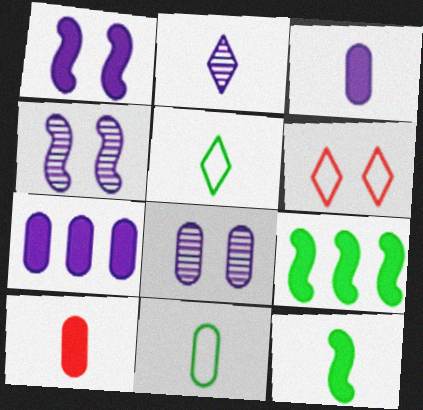[]